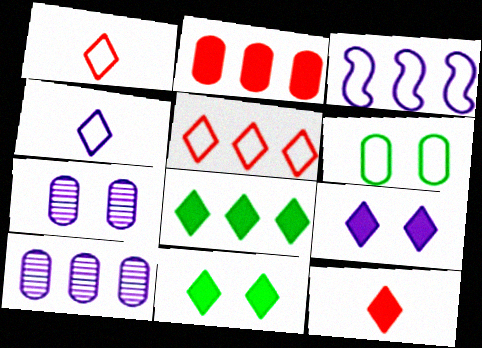[[1, 3, 6], 
[8, 9, 12]]